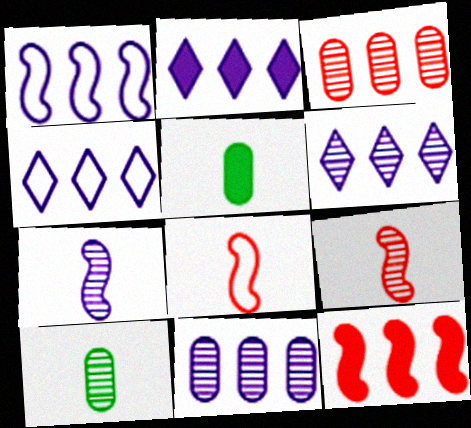[[1, 2, 11], 
[2, 4, 6]]